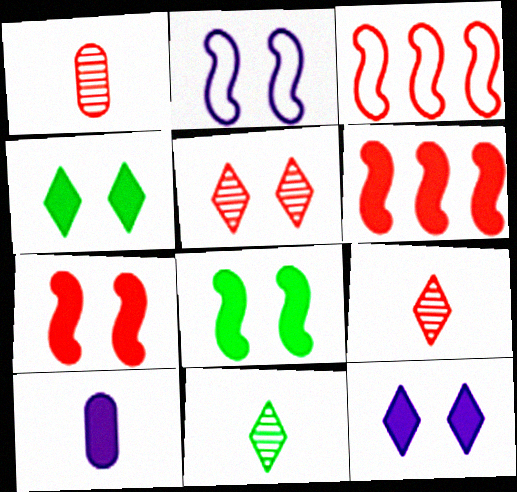[[4, 6, 10]]